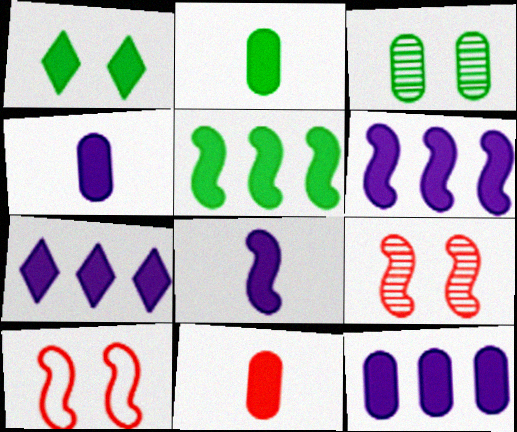[[1, 2, 5], 
[1, 6, 11], 
[2, 4, 11], 
[6, 7, 12]]